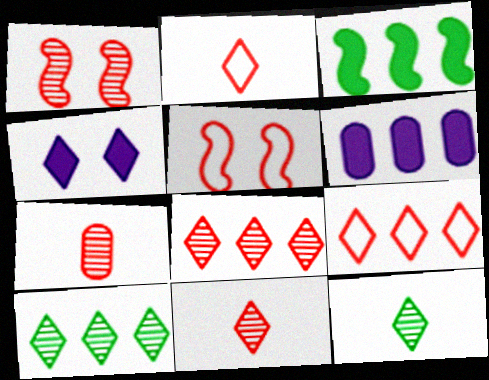[[1, 7, 8], 
[2, 4, 10], 
[4, 9, 12], 
[5, 6, 12]]